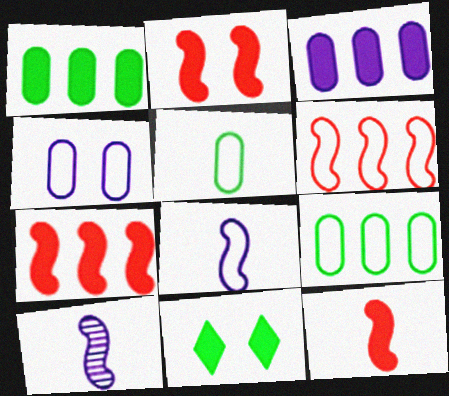[[2, 7, 12], 
[3, 11, 12]]